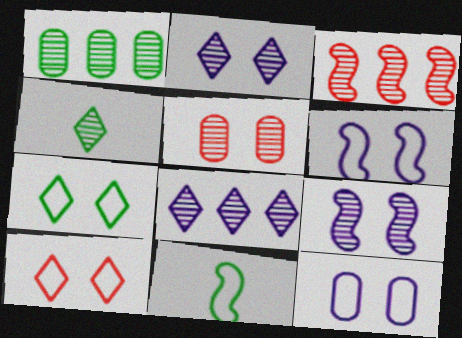[[1, 3, 8]]